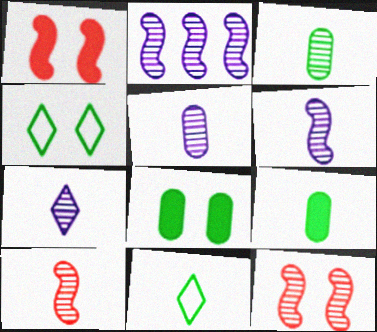[[3, 7, 10], 
[5, 6, 7]]